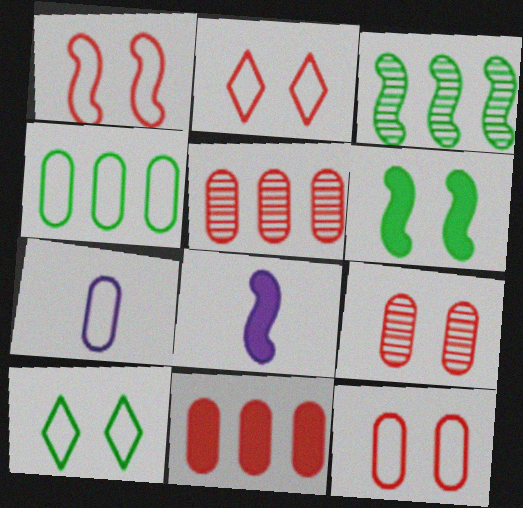[[1, 2, 12], 
[1, 3, 8], 
[4, 7, 12], 
[5, 8, 10]]